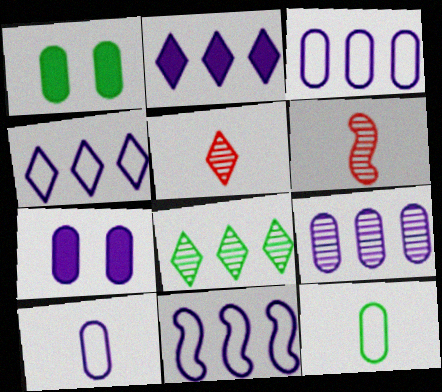[[1, 4, 6], 
[1, 5, 11], 
[2, 9, 11], 
[3, 4, 11], 
[7, 9, 10]]